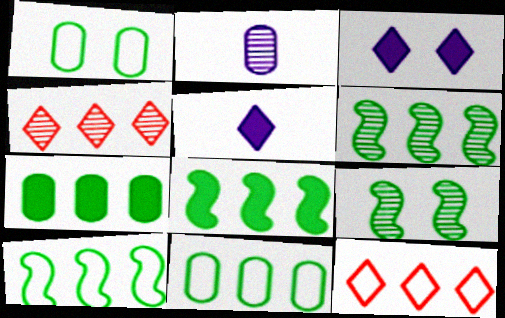[[2, 4, 9], 
[6, 8, 10]]